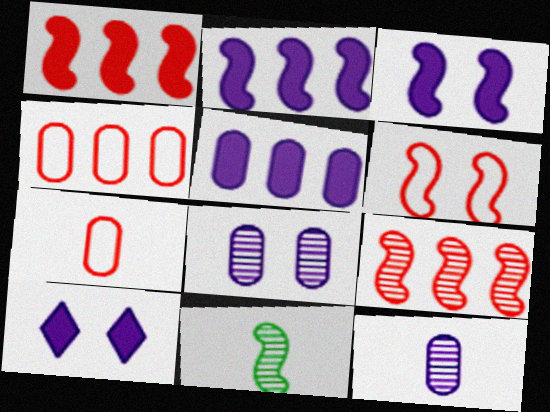[[2, 6, 11], 
[4, 10, 11]]